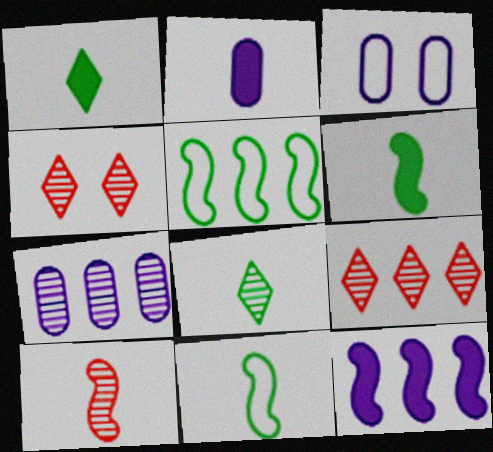[[2, 3, 7], 
[2, 4, 5], 
[3, 6, 9]]